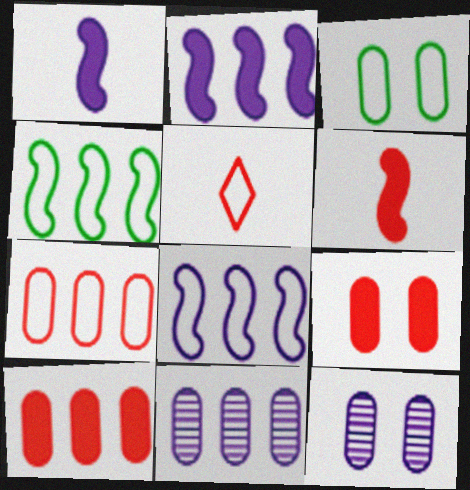[[3, 5, 8], 
[3, 9, 12]]